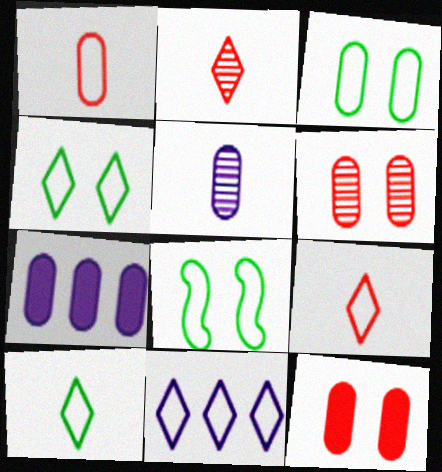[[1, 8, 11], 
[2, 7, 8], 
[3, 4, 8], 
[4, 9, 11]]